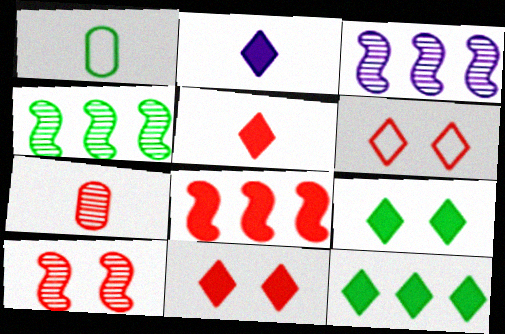[[1, 3, 11], 
[1, 4, 9], 
[2, 11, 12], 
[6, 7, 8]]